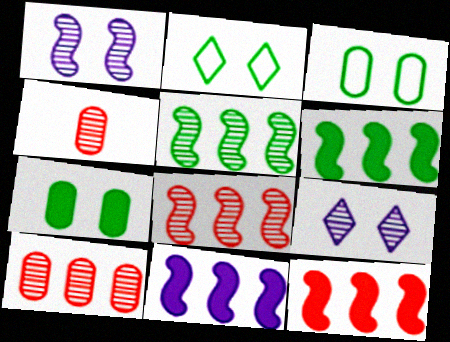[[2, 4, 11], 
[4, 5, 9], 
[6, 11, 12]]